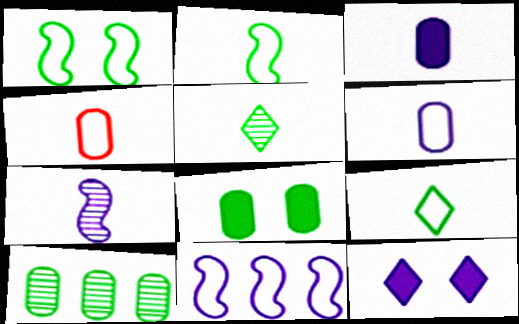[]